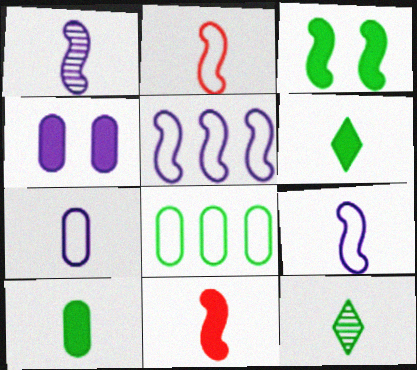[[3, 8, 12], 
[7, 11, 12]]